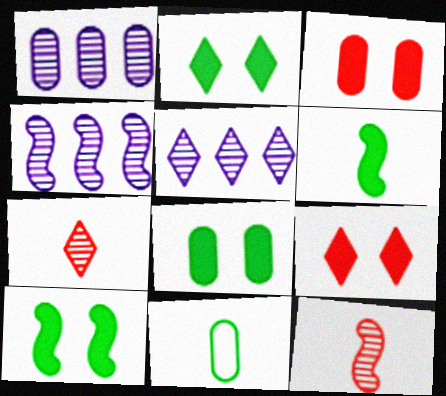[[1, 3, 11], 
[1, 4, 5], 
[2, 8, 10], 
[4, 9, 11]]